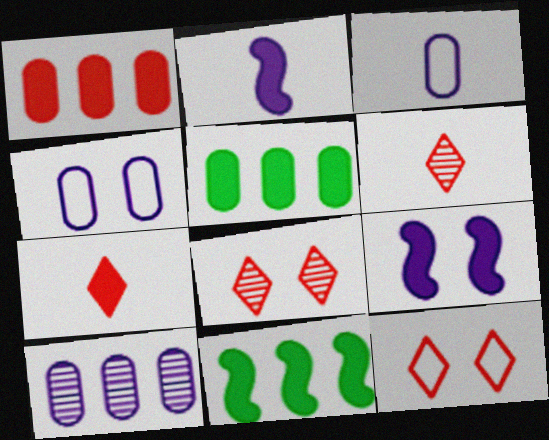[[3, 8, 11], 
[4, 6, 11], 
[5, 7, 9]]